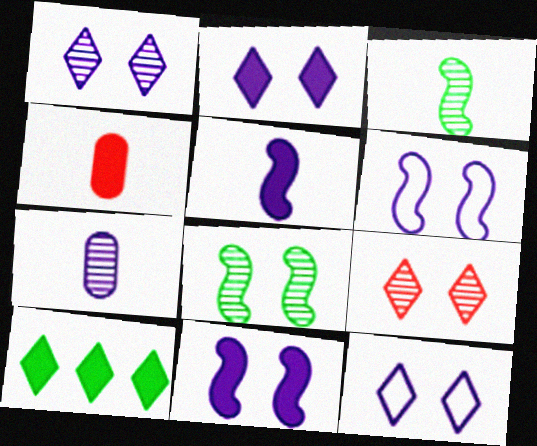[[1, 2, 12], 
[4, 10, 11]]